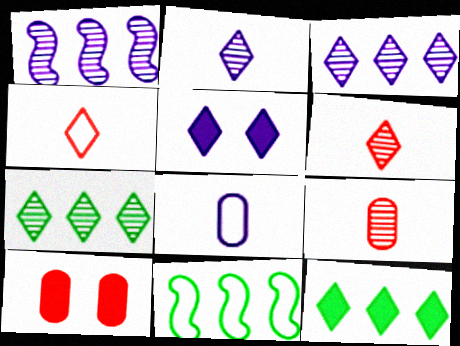[[1, 5, 8], 
[2, 10, 11], 
[4, 5, 7], 
[5, 9, 11]]